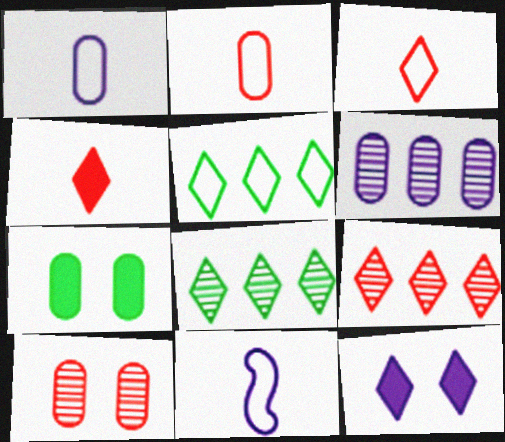[[2, 6, 7], 
[3, 8, 12], 
[6, 11, 12], 
[7, 9, 11]]